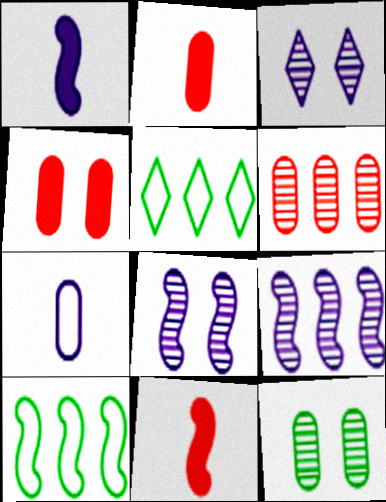[[2, 3, 10], 
[2, 5, 8], 
[8, 10, 11]]